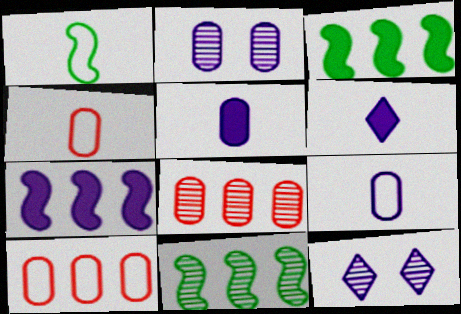[[3, 4, 12], 
[7, 9, 12]]